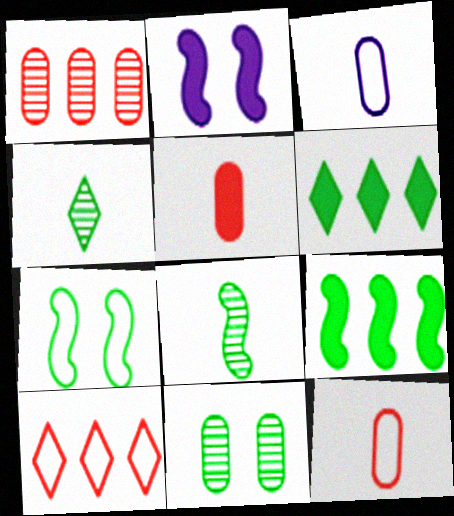[[2, 5, 6], 
[3, 7, 10], 
[7, 8, 9]]